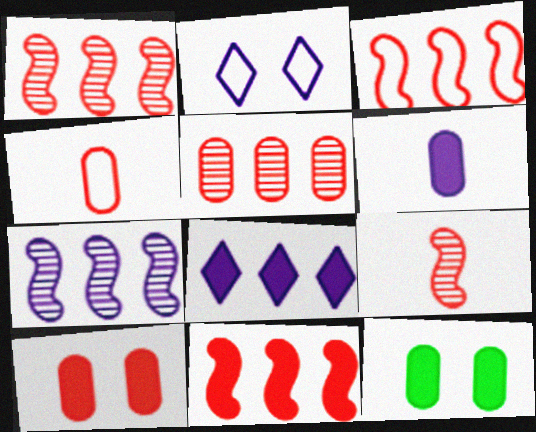[[1, 3, 11], 
[2, 6, 7], 
[4, 5, 10]]